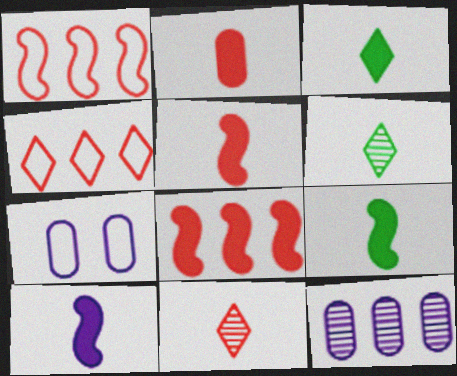[[2, 3, 10], 
[5, 9, 10], 
[6, 7, 8]]